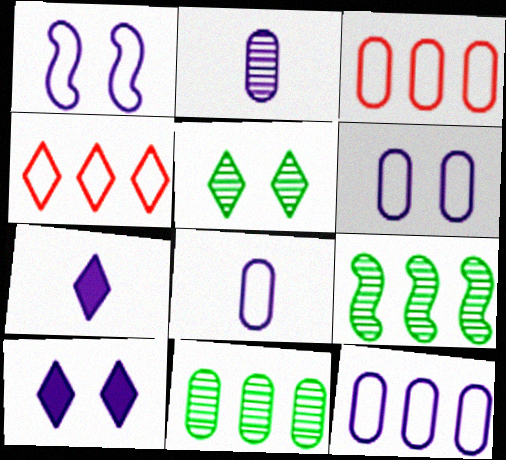[[4, 5, 7], 
[6, 8, 12]]